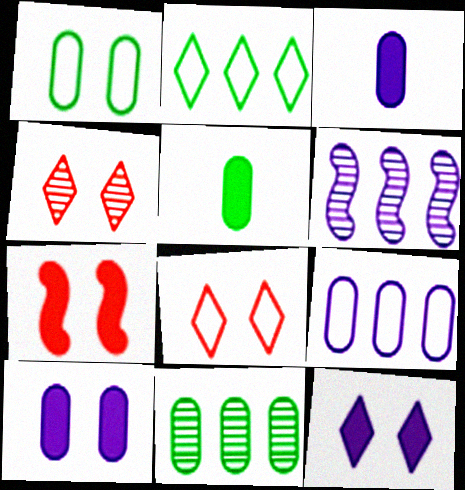[[1, 5, 11], 
[5, 6, 8]]